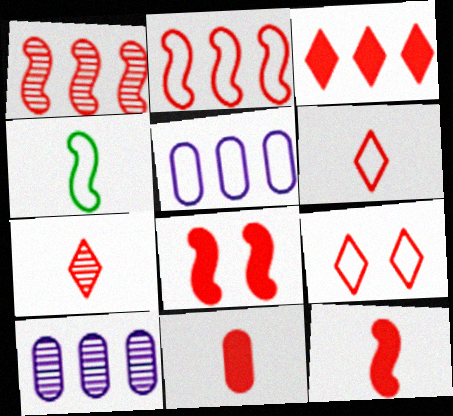[[1, 9, 11], 
[3, 7, 9], 
[3, 8, 11], 
[4, 5, 9]]